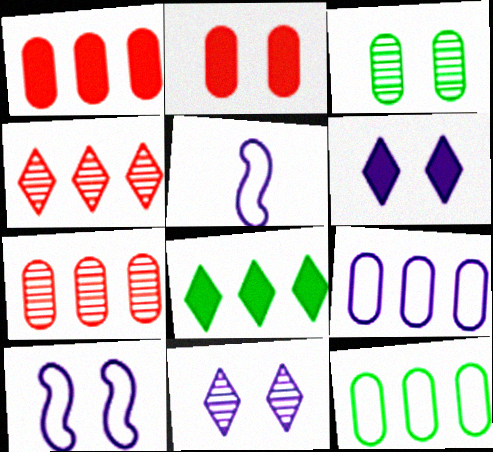[]